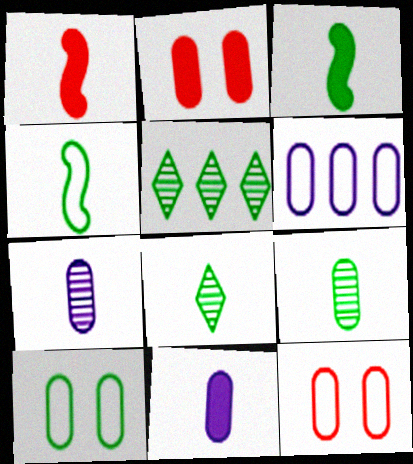[[2, 6, 9], 
[3, 5, 10]]